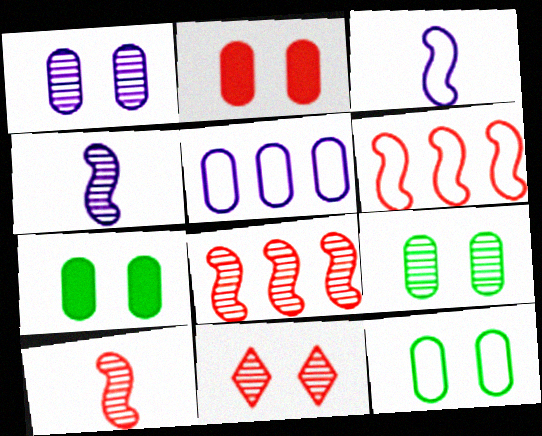[[1, 2, 12], 
[7, 9, 12]]